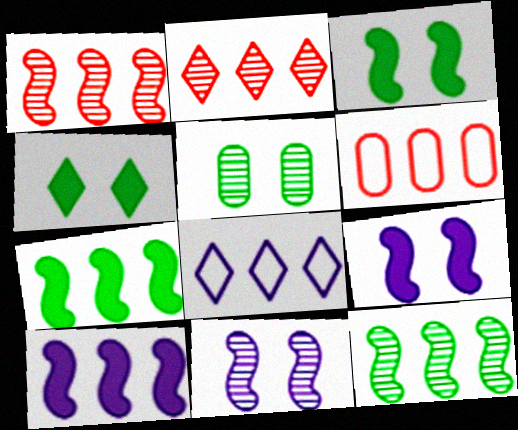[]